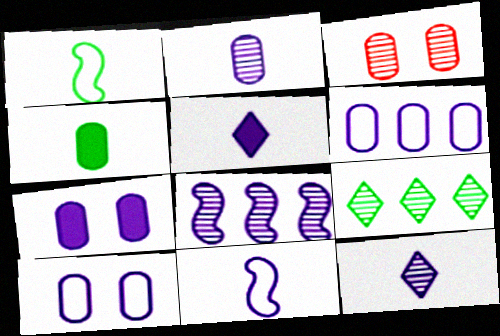[[2, 5, 11], 
[2, 6, 7], 
[3, 4, 6], 
[5, 8, 10]]